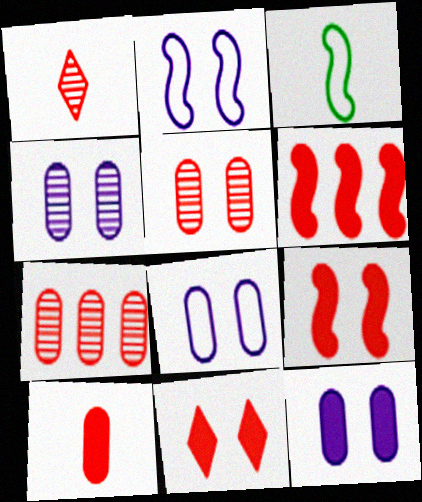[[4, 8, 12], 
[6, 10, 11]]